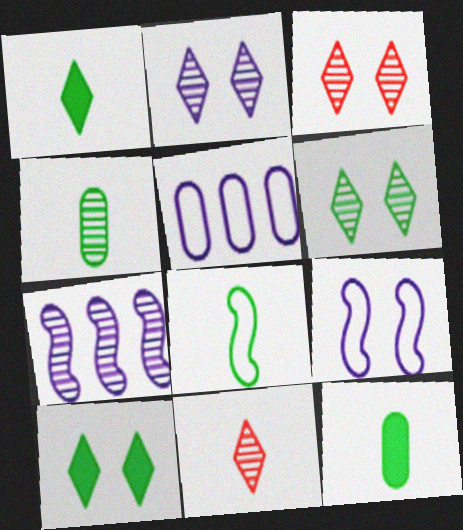[[1, 4, 8], 
[2, 3, 6], 
[3, 4, 7]]